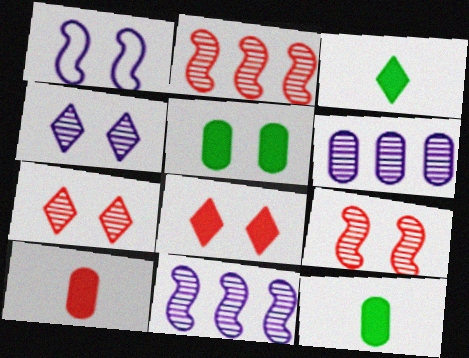[[1, 5, 7]]